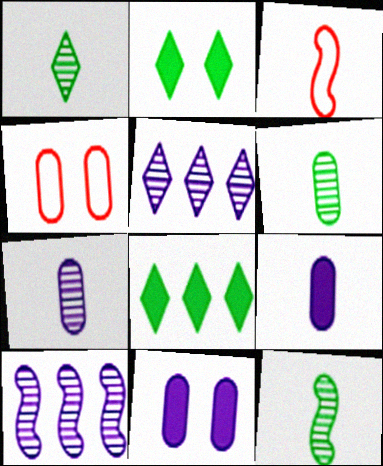[[1, 3, 9], 
[1, 6, 12]]